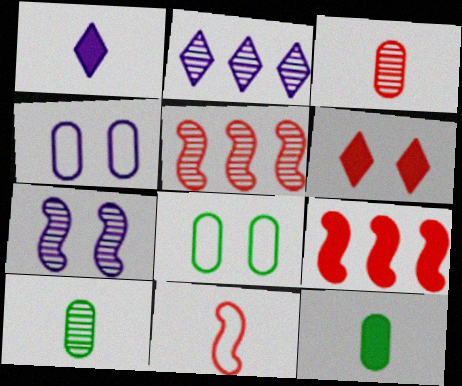[[1, 5, 8], 
[1, 10, 11], 
[6, 7, 8]]